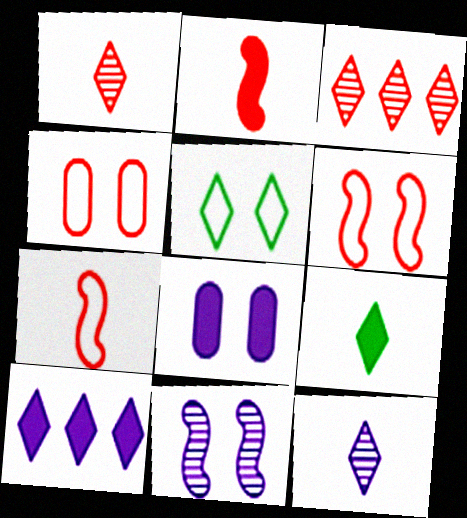[[1, 5, 10], 
[2, 3, 4]]